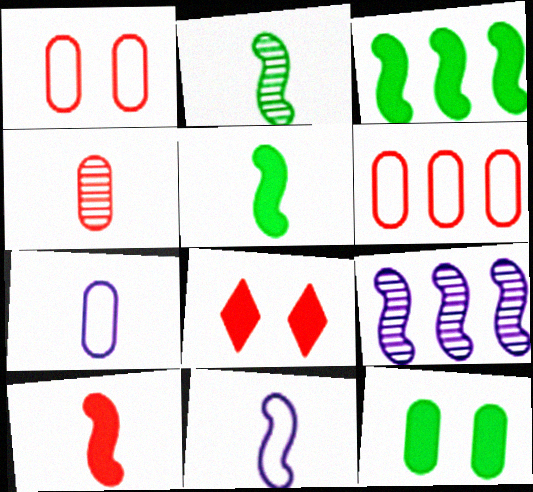[[2, 10, 11]]